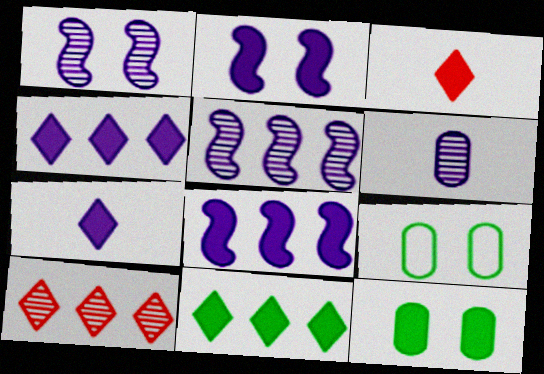[[3, 5, 9], 
[3, 8, 12]]